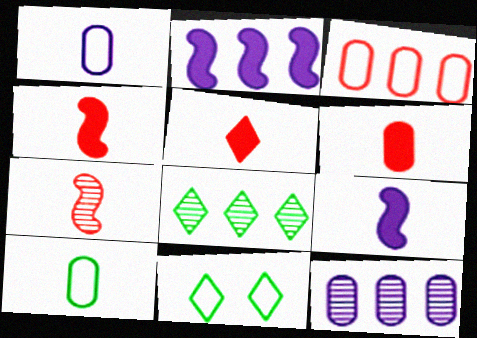[[2, 3, 8], 
[4, 5, 6], 
[4, 11, 12]]